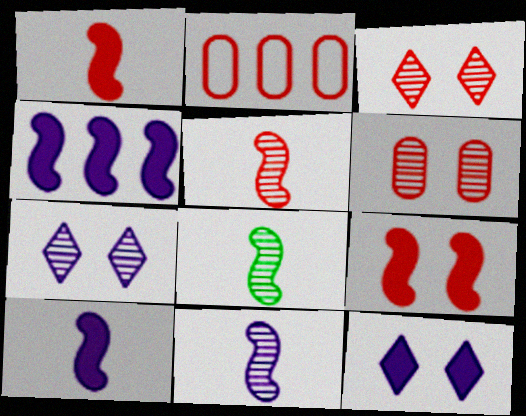[[1, 2, 3], 
[2, 8, 12], 
[5, 8, 11]]